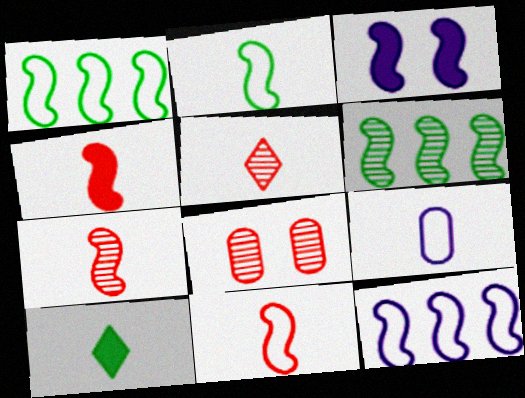[[1, 3, 7], 
[3, 6, 11], 
[4, 7, 11], 
[7, 9, 10], 
[8, 10, 12]]